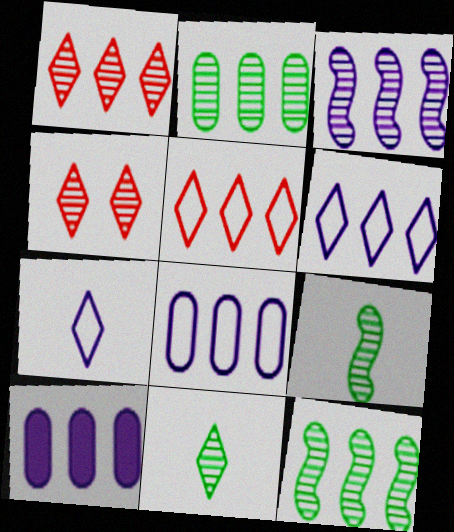[[1, 2, 3], 
[3, 6, 10], 
[5, 10, 12]]